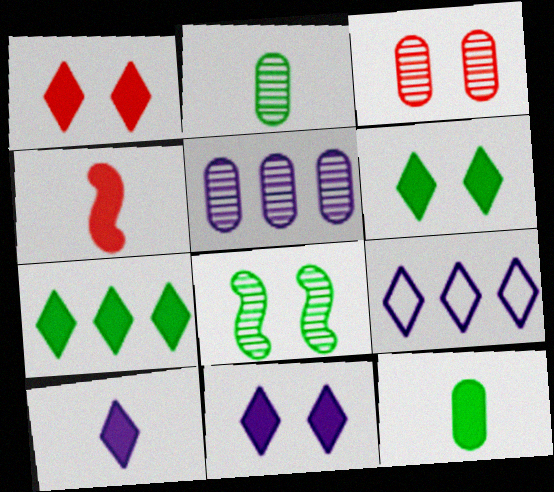[[1, 6, 11], 
[1, 7, 10], 
[2, 3, 5], 
[4, 10, 12]]